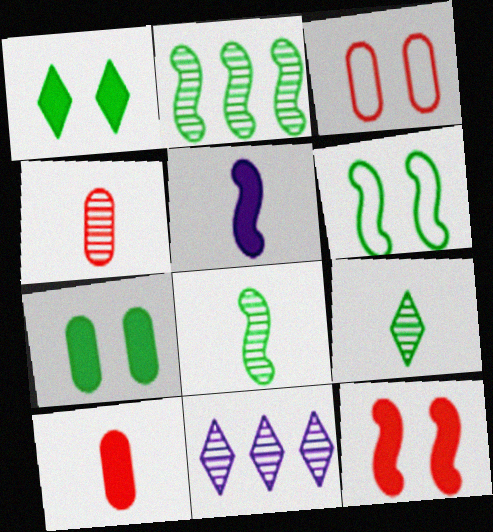[[6, 10, 11]]